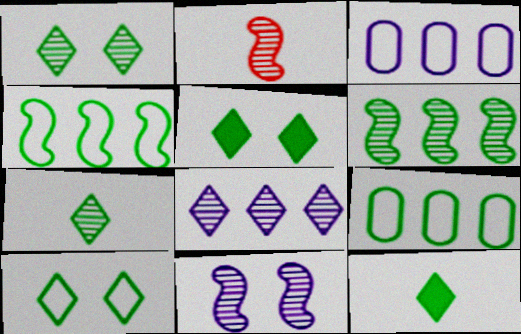[[1, 5, 10], 
[2, 3, 5], 
[2, 6, 11]]